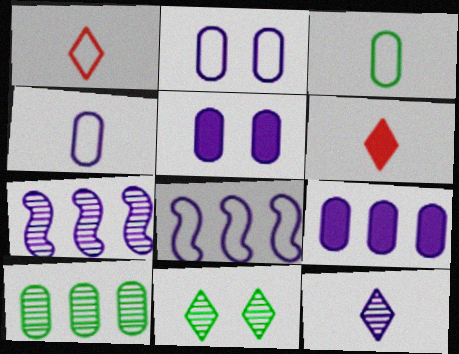[[5, 8, 12]]